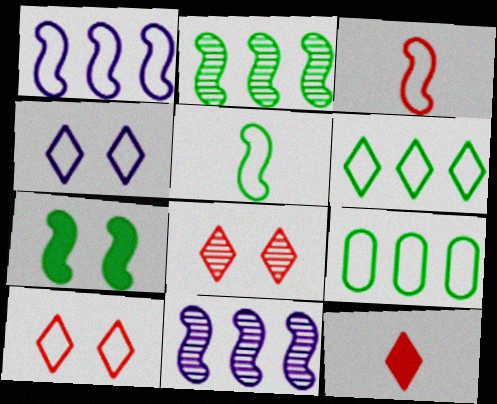[[2, 5, 7], 
[3, 4, 9], 
[3, 7, 11]]